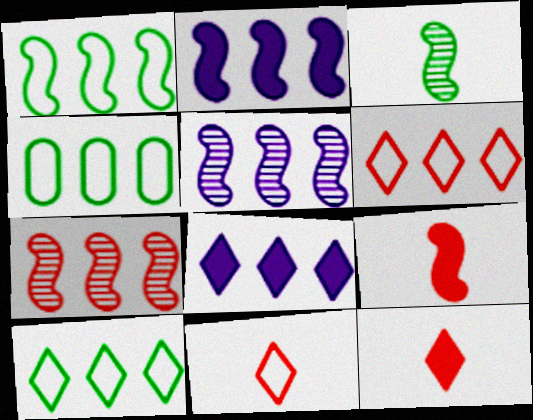[[1, 2, 7], 
[1, 4, 10], 
[4, 7, 8]]